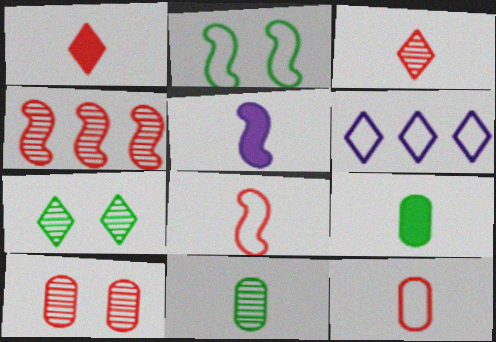[[1, 5, 9], 
[1, 6, 7], 
[2, 4, 5], 
[2, 6, 12], 
[3, 4, 10]]